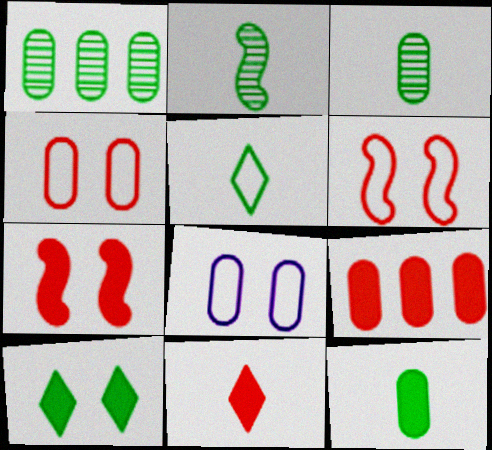[[2, 5, 12], 
[3, 8, 9], 
[7, 9, 11]]